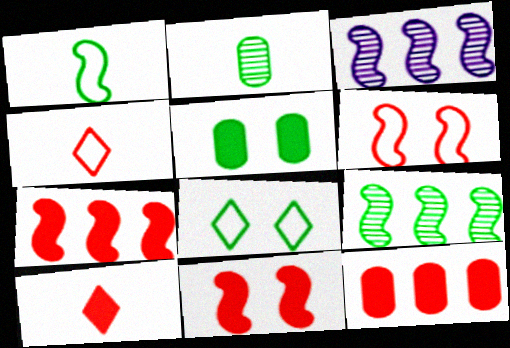[[1, 3, 11], 
[3, 4, 5], 
[10, 11, 12]]